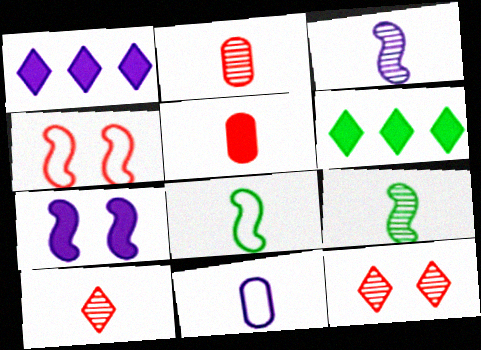[[5, 6, 7]]